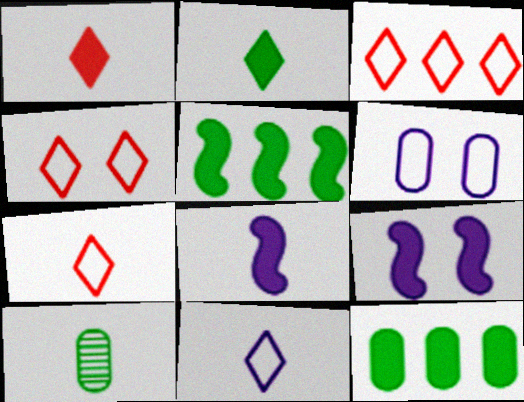[[1, 9, 12], 
[3, 4, 7], 
[3, 9, 10], 
[7, 8, 10]]